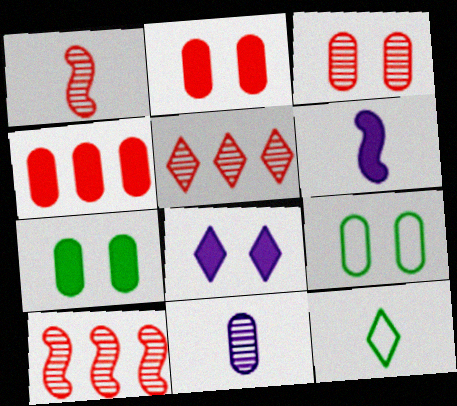[[1, 3, 5], 
[4, 9, 11], 
[5, 6, 9], 
[5, 8, 12]]